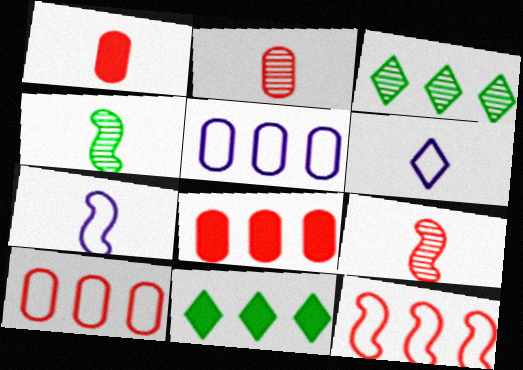[[1, 4, 6]]